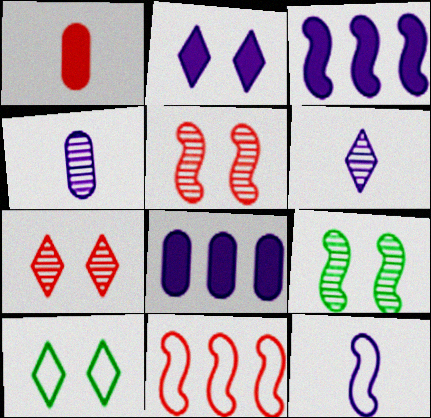[[1, 7, 11], 
[2, 7, 10]]